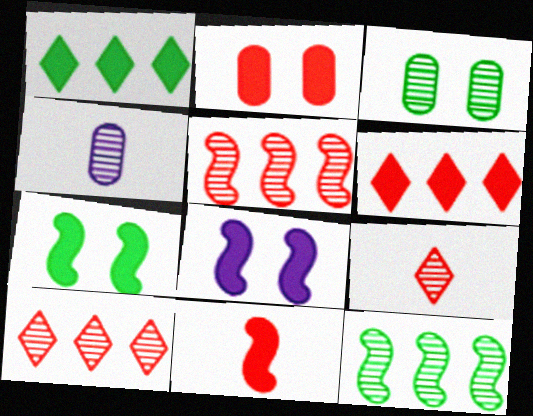[[2, 6, 11]]